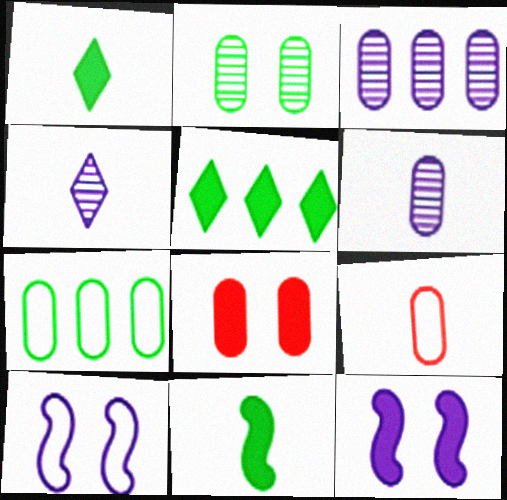[[4, 9, 11], 
[6, 7, 8]]